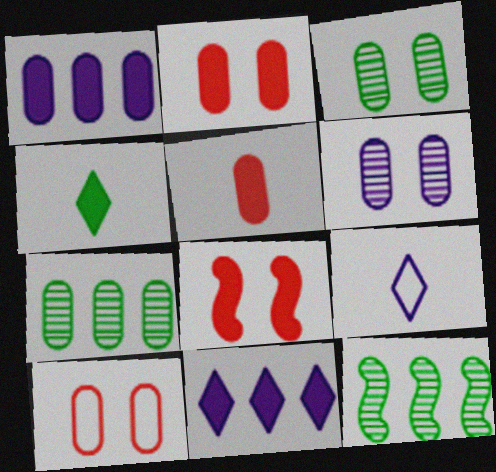[[1, 4, 8], 
[2, 9, 12], 
[7, 8, 9]]